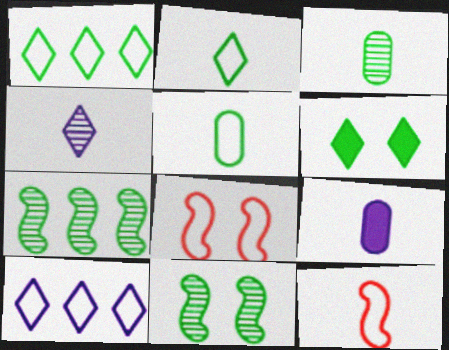[[5, 6, 7], 
[5, 8, 10]]